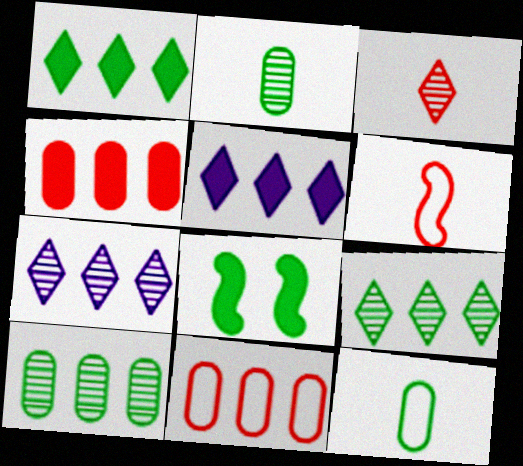[[8, 9, 12]]